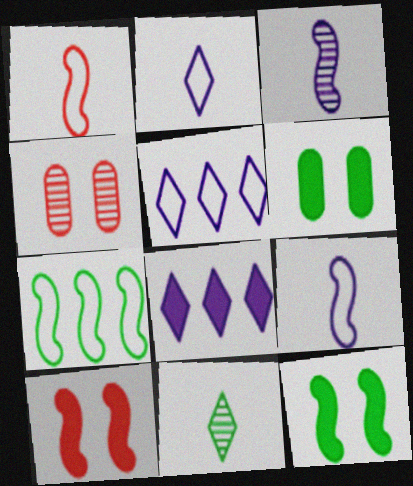[[3, 7, 10], 
[6, 7, 11]]